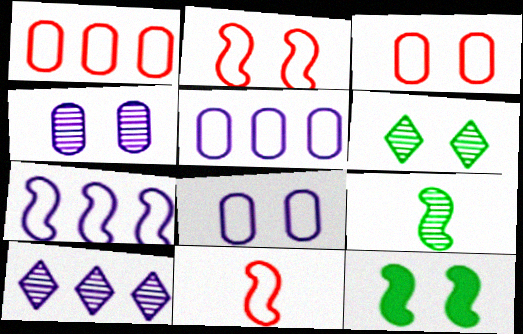[]